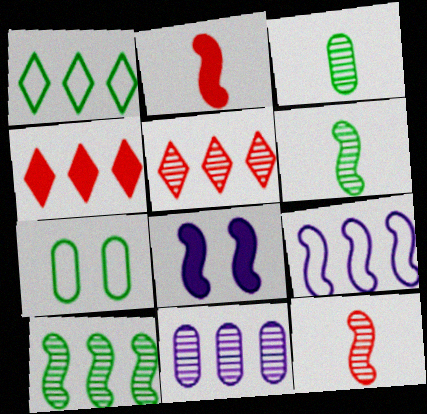[[5, 10, 11]]